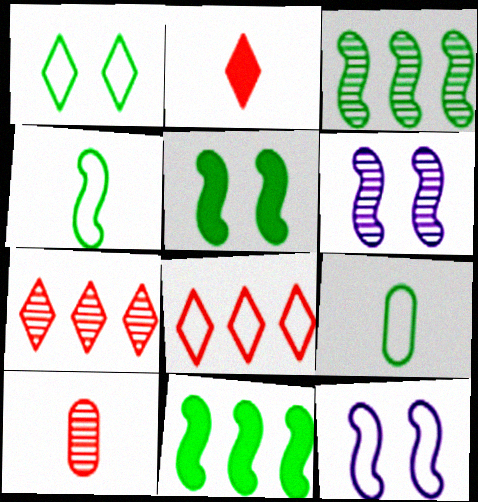[[3, 4, 5], 
[8, 9, 12]]